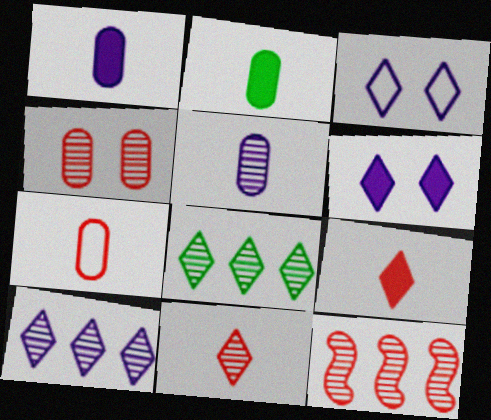[[2, 3, 12], 
[2, 5, 7], 
[3, 8, 9], 
[4, 11, 12]]